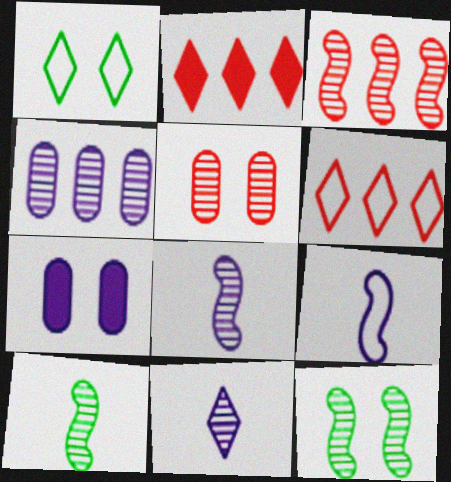[[1, 2, 11], 
[3, 8, 12], 
[6, 7, 10]]